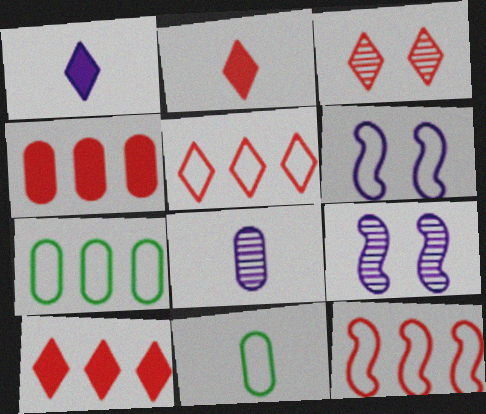[[2, 3, 5], 
[2, 7, 9], 
[5, 6, 11], 
[9, 10, 11]]